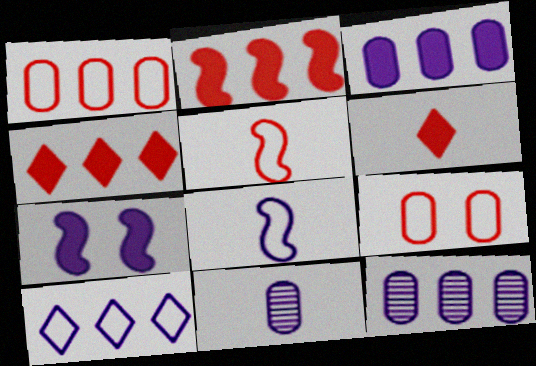[[7, 10, 11]]